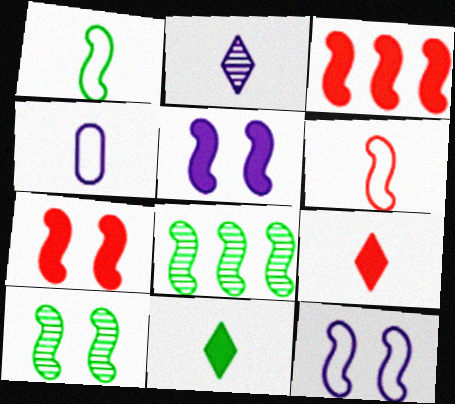[[5, 6, 8], 
[7, 10, 12]]